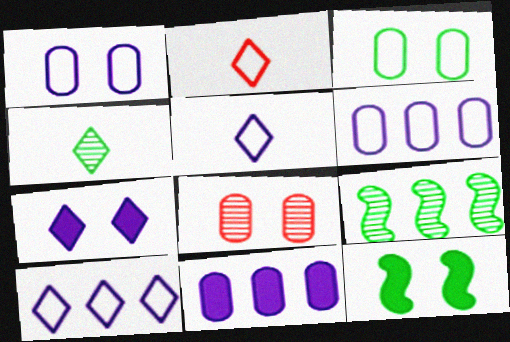[]